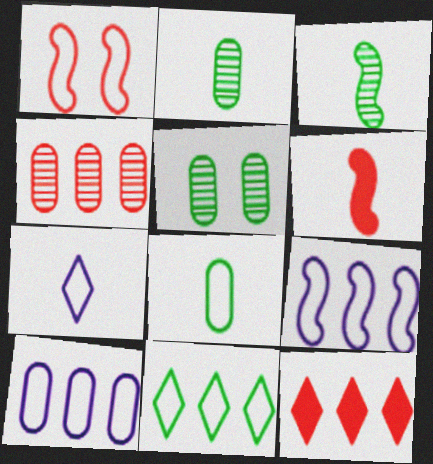[[2, 6, 7]]